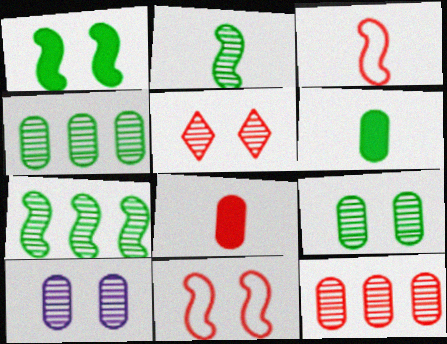[]